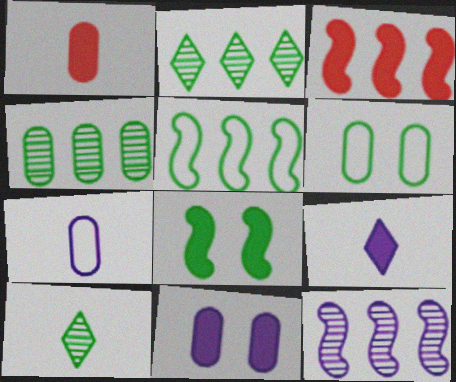[[3, 5, 12]]